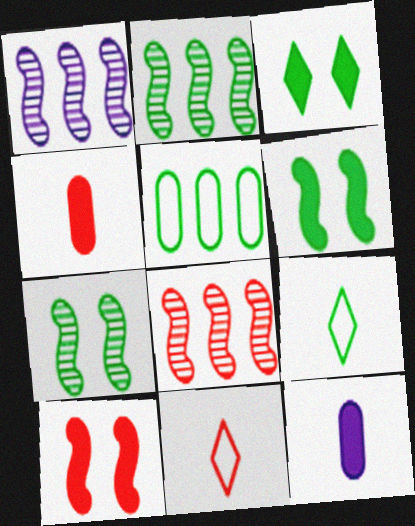[[1, 2, 8]]